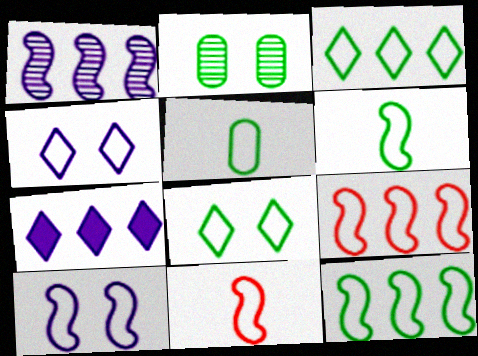[[2, 7, 11], 
[4, 5, 9], 
[5, 8, 12], 
[6, 9, 10], 
[10, 11, 12]]